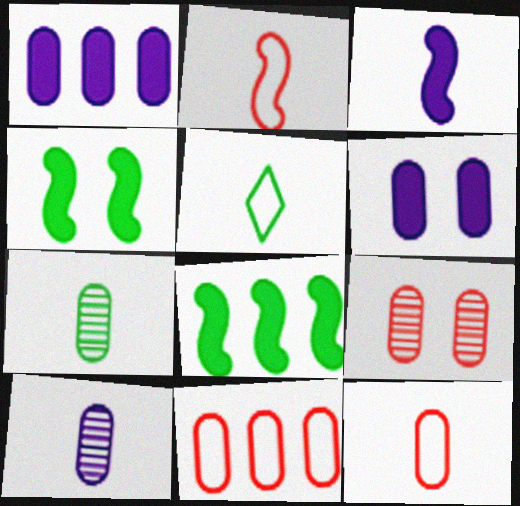[[6, 7, 11]]